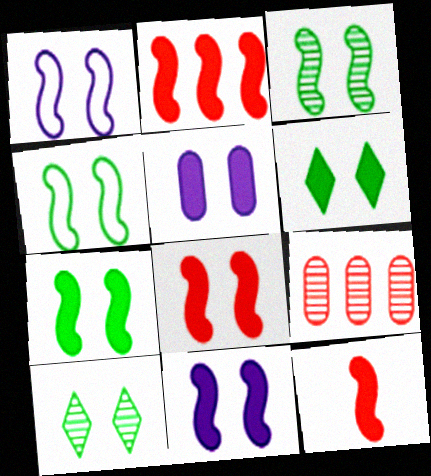[[1, 3, 8], 
[2, 8, 12], 
[3, 4, 7], 
[5, 6, 8], 
[7, 8, 11]]